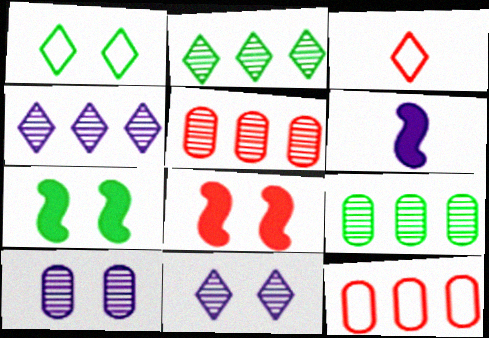[[1, 5, 6], 
[1, 8, 10], 
[3, 5, 8]]